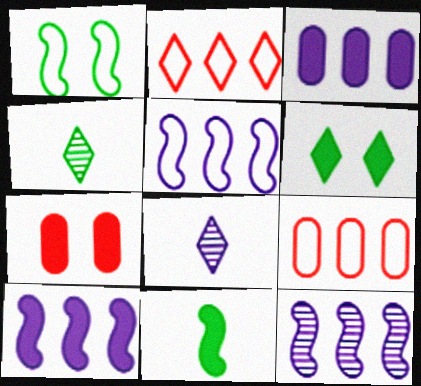[[2, 6, 8], 
[4, 5, 7], 
[5, 10, 12]]